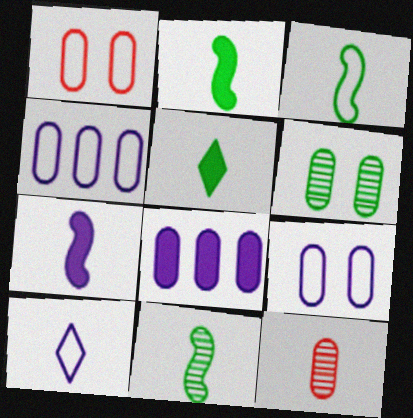[[2, 3, 11], 
[2, 10, 12]]